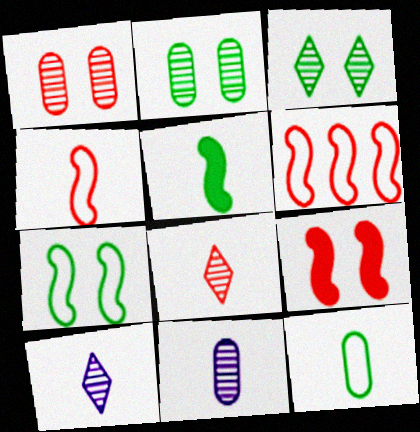[]